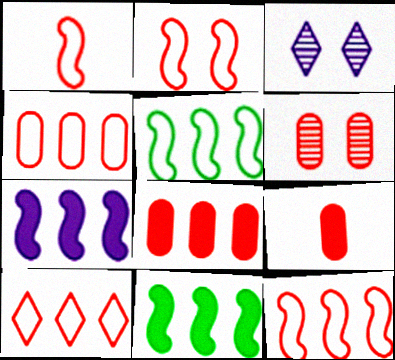[[1, 2, 12], 
[3, 5, 9], 
[4, 6, 9], 
[4, 10, 12]]